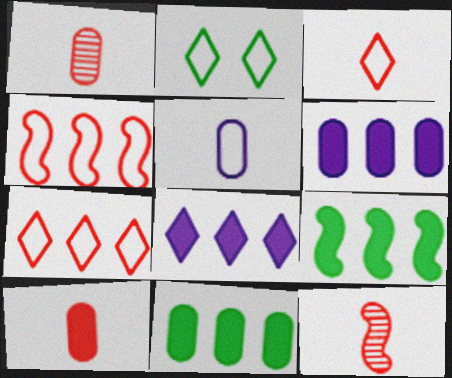[[2, 4, 5], 
[2, 6, 12], 
[3, 10, 12]]